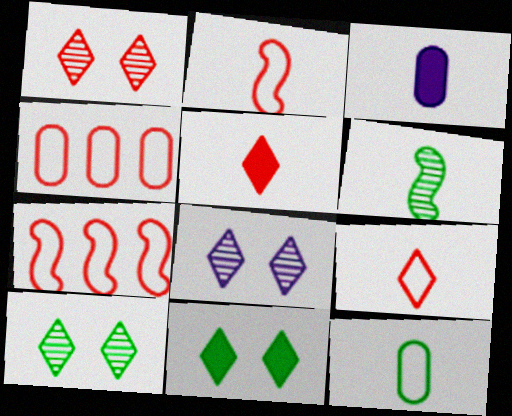[[1, 8, 10], 
[3, 6, 9], 
[3, 7, 10]]